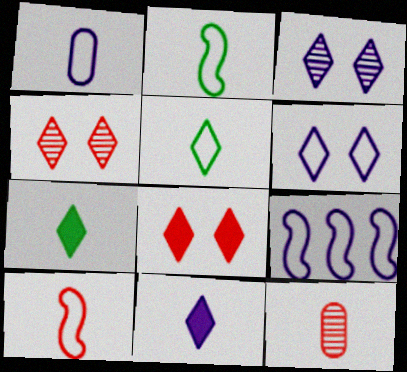[[1, 5, 10], 
[1, 6, 9], 
[2, 11, 12]]